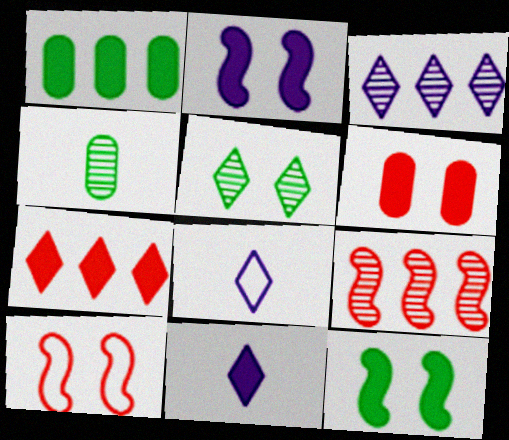[[5, 7, 8]]